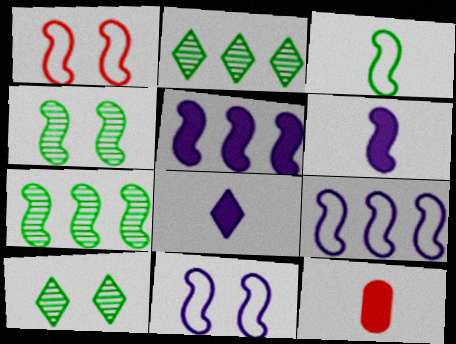[[1, 3, 9], 
[1, 6, 7], 
[2, 11, 12], 
[9, 10, 12]]